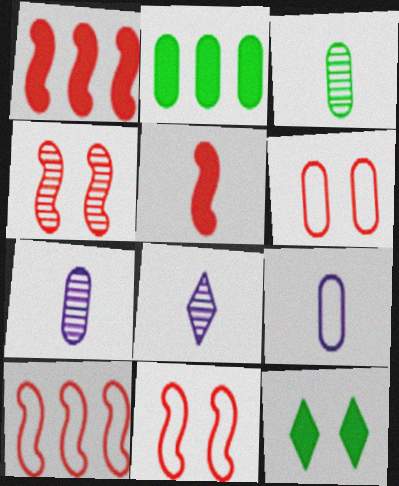[[2, 6, 7], 
[2, 8, 11], 
[4, 5, 10], 
[7, 10, 12]]